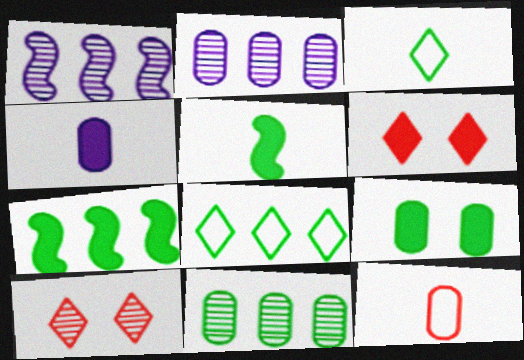[[2, 9, 12], 
[4, 6, 7], 
[7, 8, 11]]